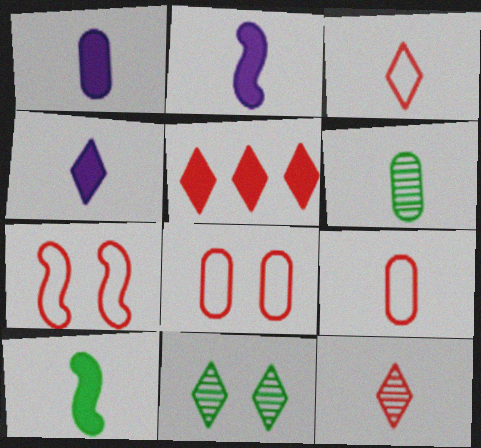[[1, 2, 4], 
[1, 6, 9], 
[2, 3, 6]]